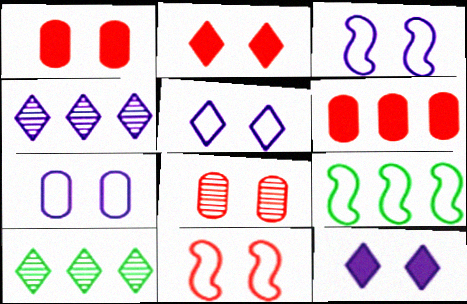[[2, 8, 11], 
[3, 5, 7], 
[4, 6, 9]]